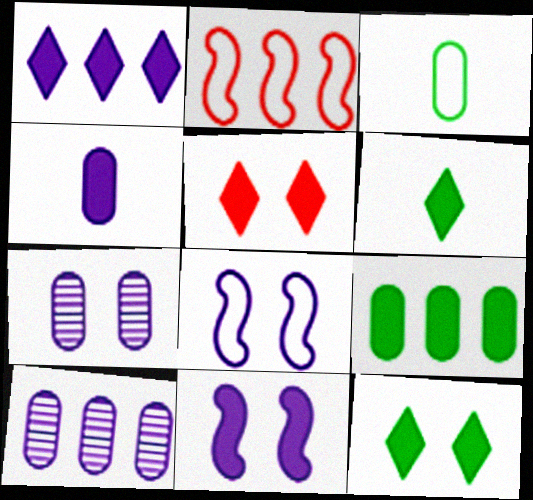[[1, 4, 11], 
[1, 5, 6], 
[2, 6, 7]]